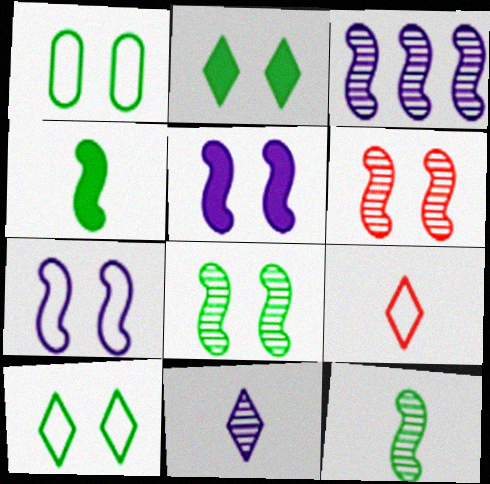[[1, 2, 8], 
[3, 6, 12]]